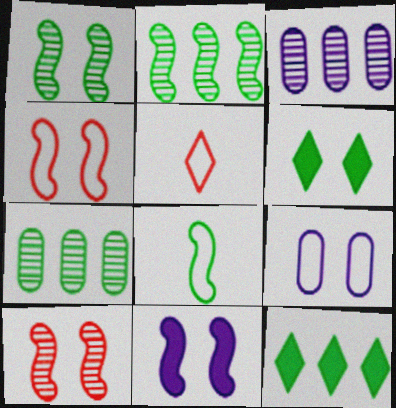[[1, 4, 11], 
[5, 7, 11], 
[6, 7, 8], 
[6, 9, 10]]